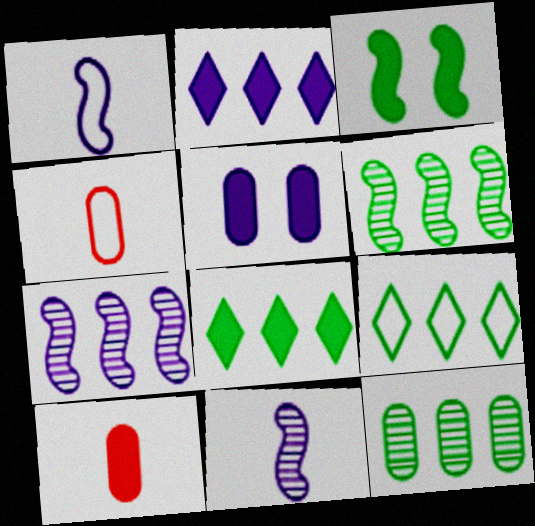[[2, 3, 10], 
[4, 5, 12]]